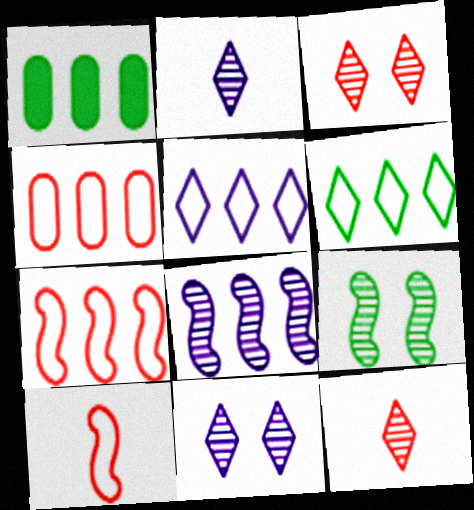[[1, 10, 11]]